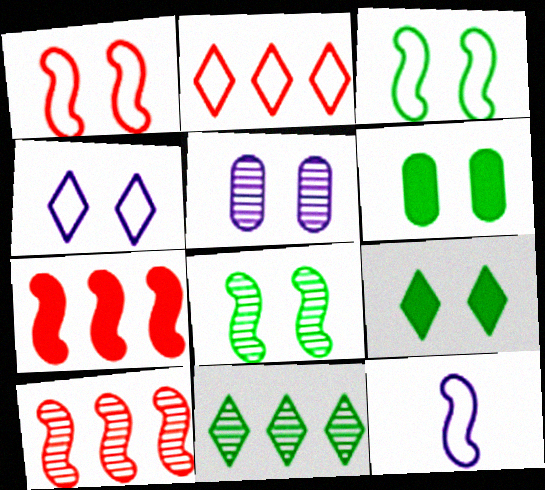[[1, 5, 9], 
[7, 8, 12]]